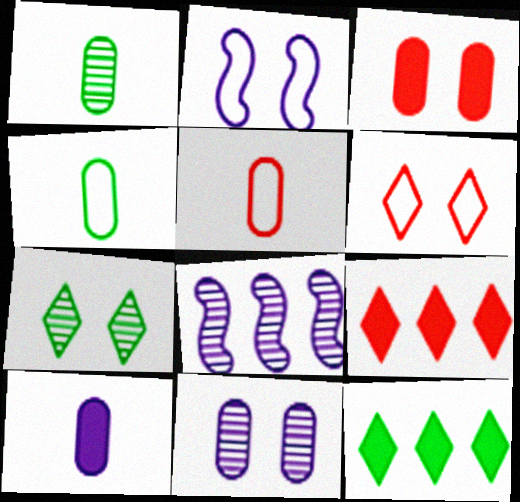[[1, 2, 9], 
[1, 5, 10], 
[2, 3, 7]]